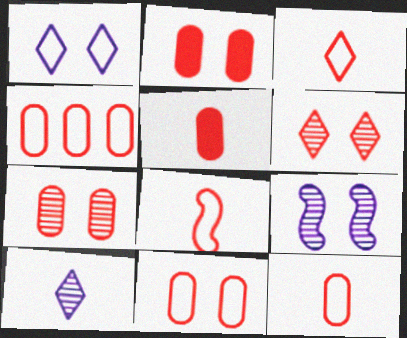[[2, 7, 11], 
[3, 8, 12], 
[4, 5, 7], 
[4, 11, 12]]